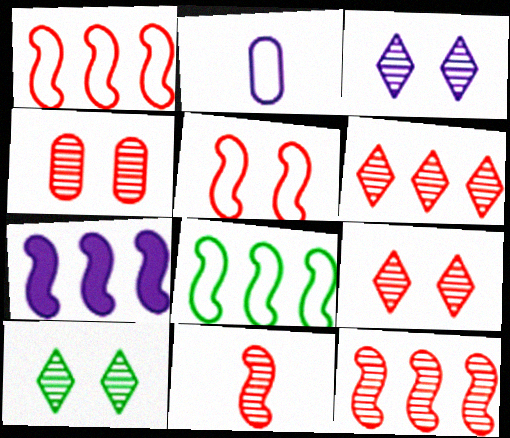[[2, 3, 7], 
[3, 9, 10], 
[4, 6, 11], 
[7, 8, 12]]